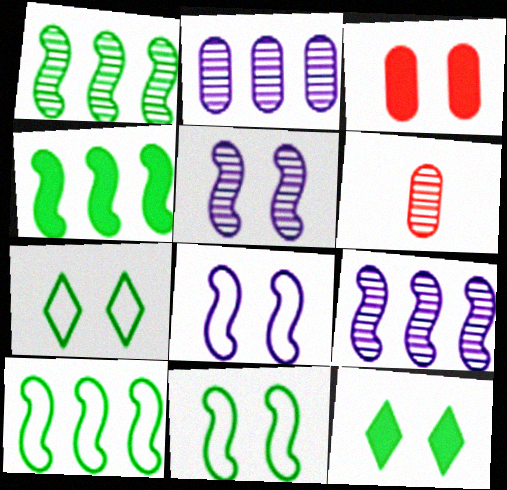[[1, 4, 10], 
[3, 5, 7]]